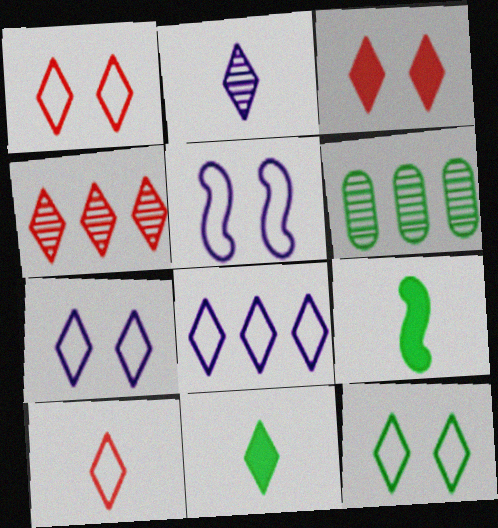[[1, 7, 12], 
[2, 10, 11], 
[3, 4, 10], 
[4, 7, 11], 
[6, 9, 12], 
[8, 10, 12]]